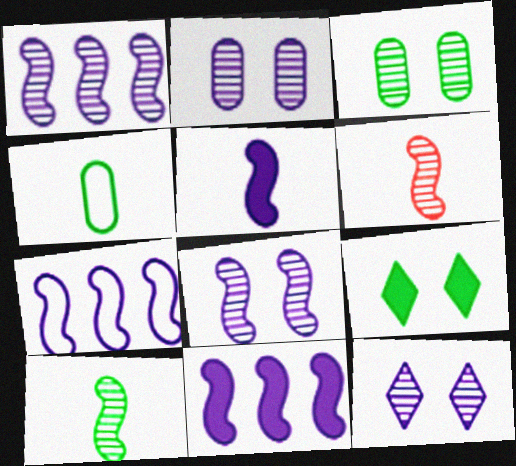[[1, 7, 11], 
[2, 8, 12], 
[5, 7, 8]]